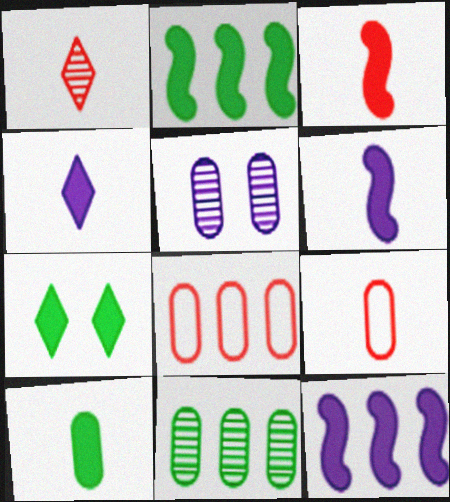[[1, 3, 9], 
[2, 7, 10], 
[3, 4, 10], 
[5, 8, 10]]